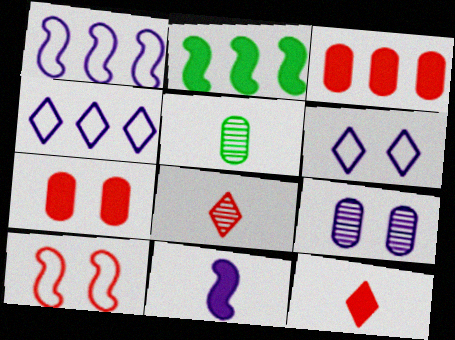[[3, 8, 10], 
[4, 9, 11]]